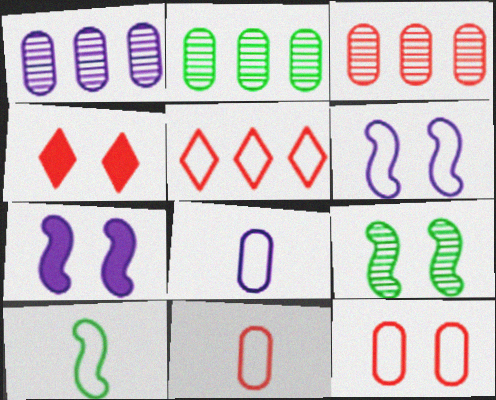[[1, 2, 3], 
[1, 4, 10]]